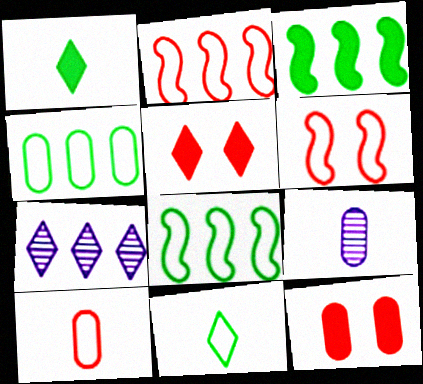[[4, 9, 12], 
[5, 7, 11], 
[5, 8, 9]]